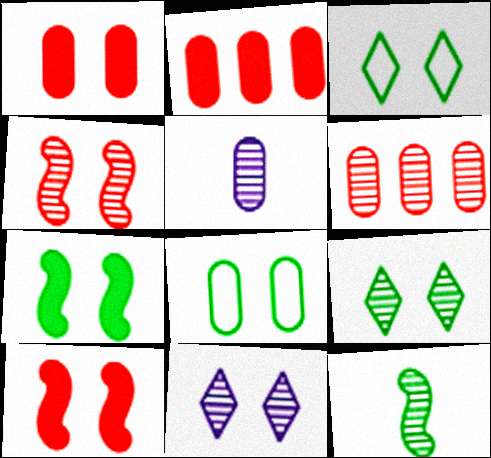[[2, 5, 8], 
[6, 11, 12], 
[7, 8, 9], 
[8, 10, 11]]